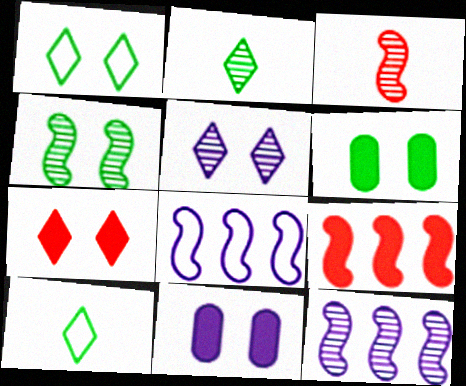[[1, 4, 6], 
[1, 5, 7], 
[3, 4, 12]]